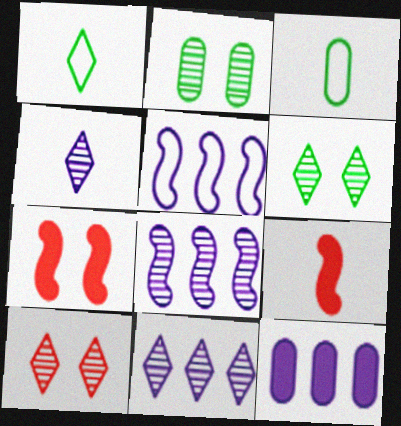[[3, 4, 9], 
[3, 7, 11], 
[5, 11, 12]]